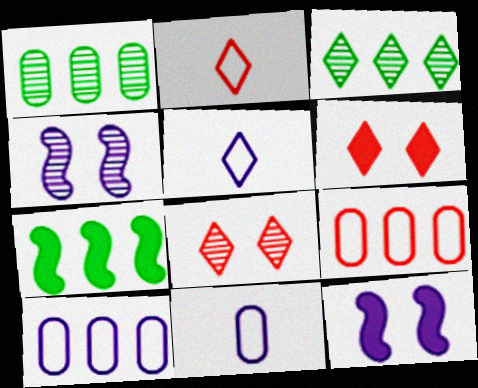[[1, 2, 12], 
[3, 5, 6], 
[7, 8, 11]]